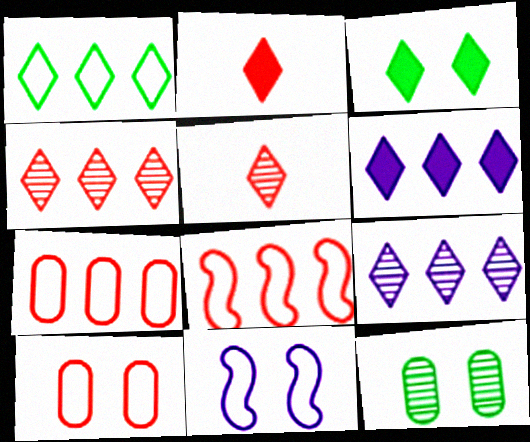[[1, 4, 6], 
[2, 3, 6]]